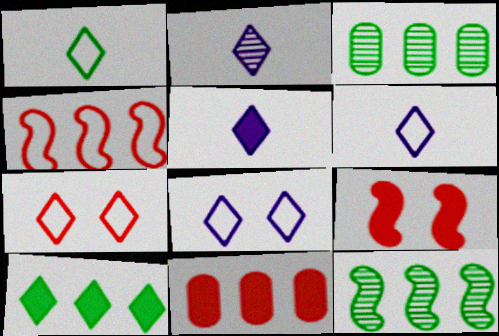[[2, 5, 6], 
[2, 7, 10], 
[3, 6, 9]]